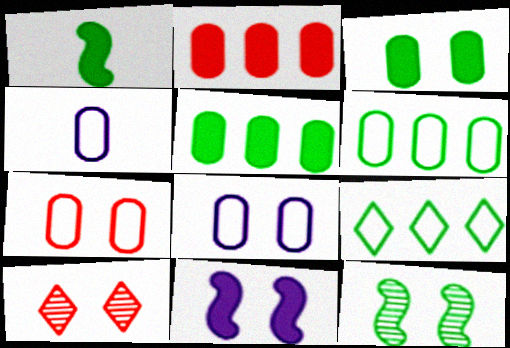[[4, 6, 7]]